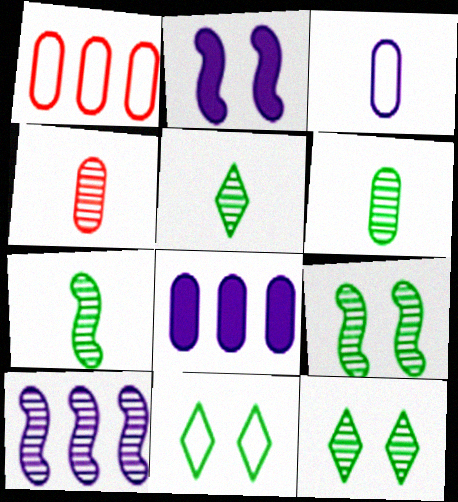[[1, 2, 5], 
[4, 10, 12], 
[5, 6, 7]]